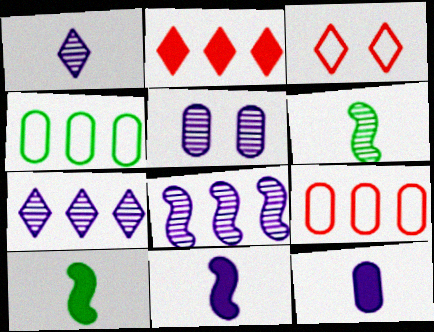[[1, 5, 8], 
[2, 4, 8]]